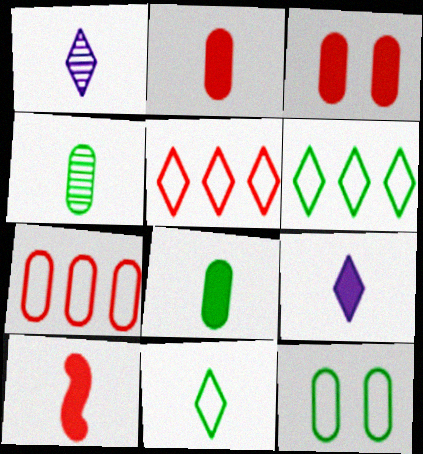[[8, 9, 10]]